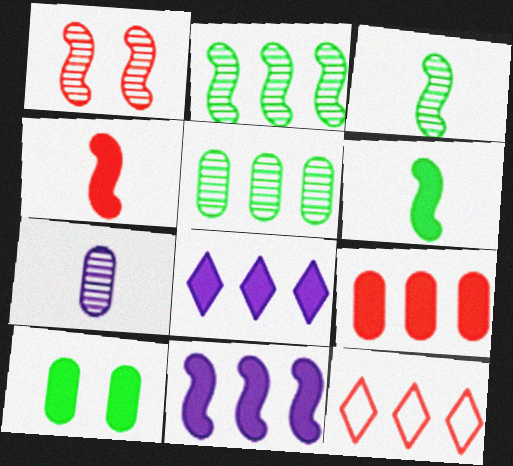[[4, 8, 10], 
[5, 11, 12]]